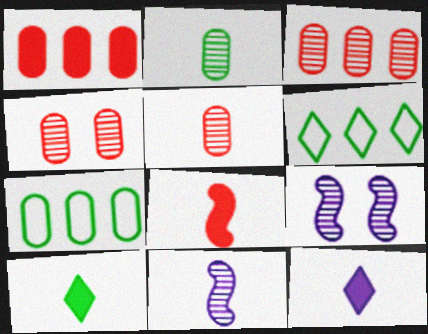[[3, 4, 5]]